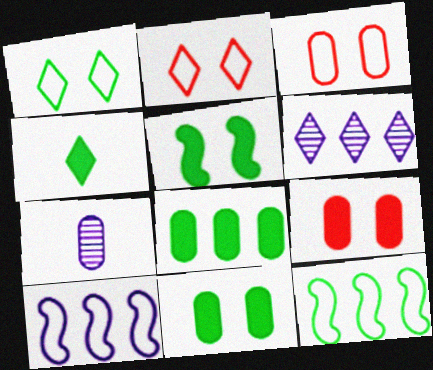[[2, 4, 6], 
[3, 7, 8], 
[4, 5, 8]]